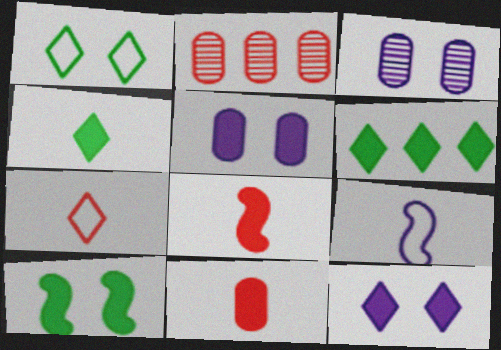[[5, 6, 8]]